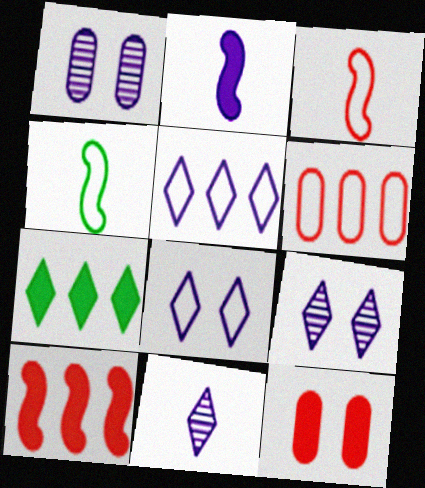[[1, 2, 5], 
[1, 3, 7], 
[2, 7, 12], 
[4, 6, 8]]